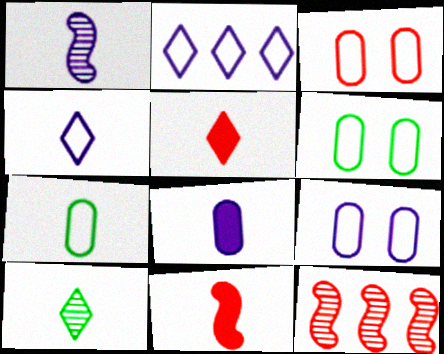[[1, 4, 8], 
[1, 5, 7], 
[3, 5, 12], 
[3, 6, 9], 
[4, 5, 10]]